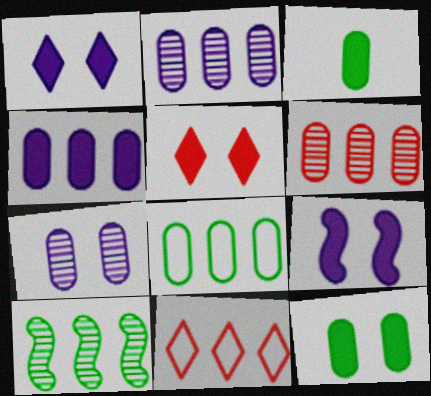[[4, 6, 8], 
[4, 10, 11], 
[5, 9, 12]]